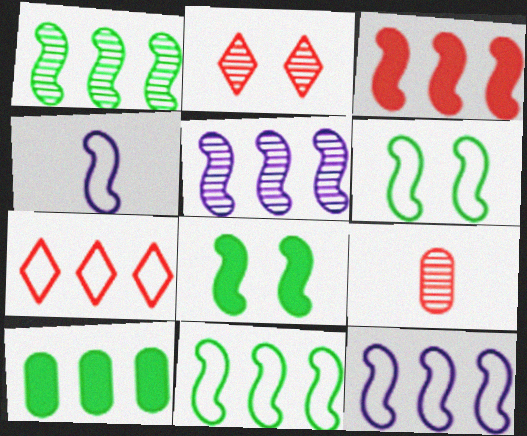[[1, 3, 12], 
[2, 4, 10], 
[3, 5, 11], 
[5, 7, 10]]